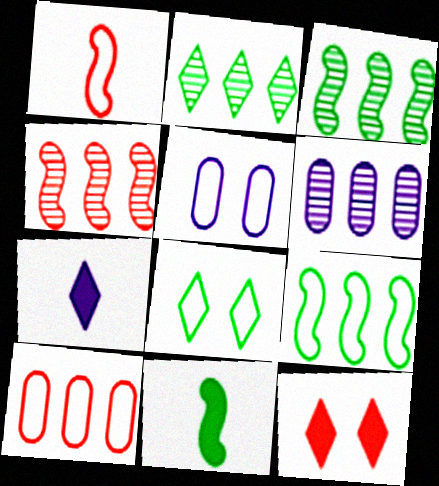[[2, 4, 6]]